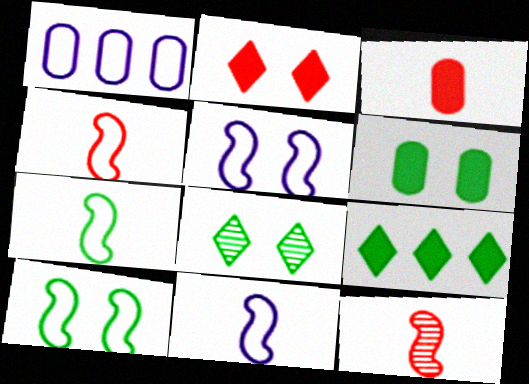[[4, 7, 11], 
[6, 8, 10]]